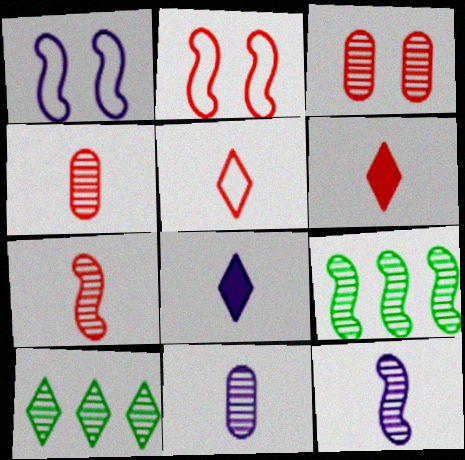[[3, 10, 12]]